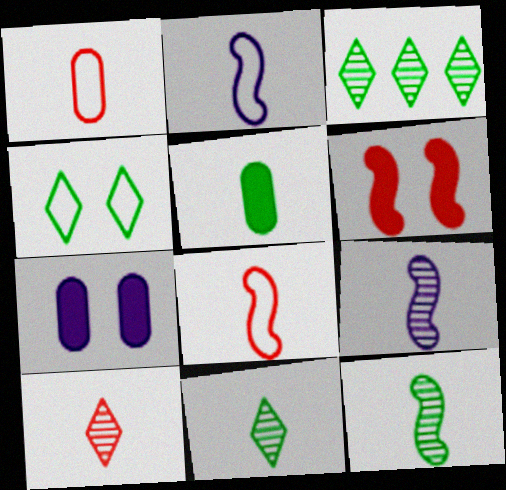[[2, 5, 10], 
[3, 7, 8]]